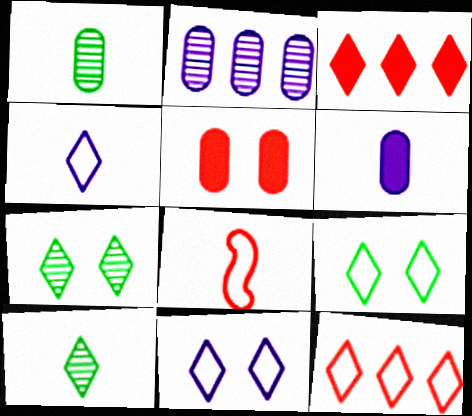[[3, 4, 7], 
[3, 10, 11], 
[4, 9, 12], 
[6, 8, 10]]